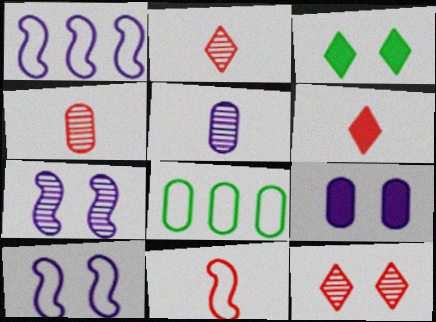[[1, 3, 4], 
[4, 6, 11], 
[4, 8, 9], 
[6, 7, 8]]